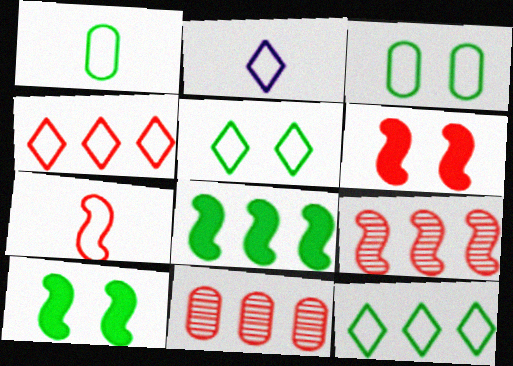[[1, 2, 7], 
[2, 4, 5], 
[2, 10, 11], 
[6, 7, 9]]